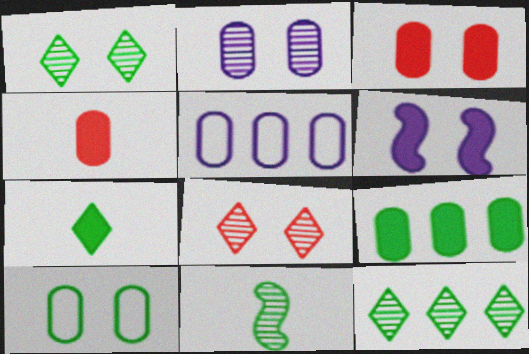[[2, 3, 10], 
[6, 8, 10]]